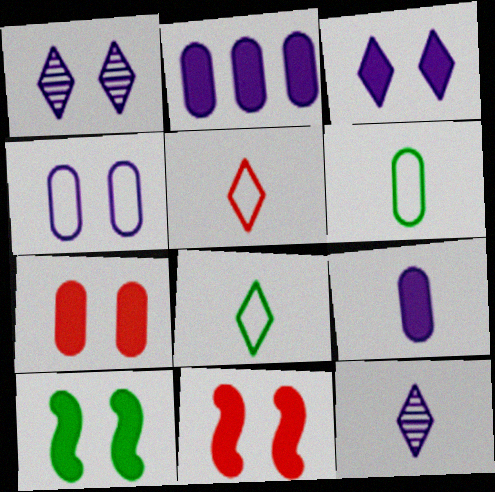[[3, 7, 10]]